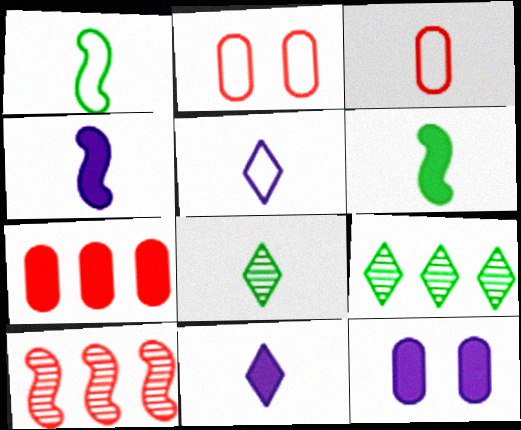[[1, 3, 5], 
[2, 4, 9], 
[3, 4, 8]]